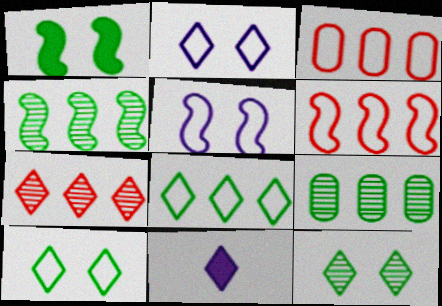[[7, 10, 11]]